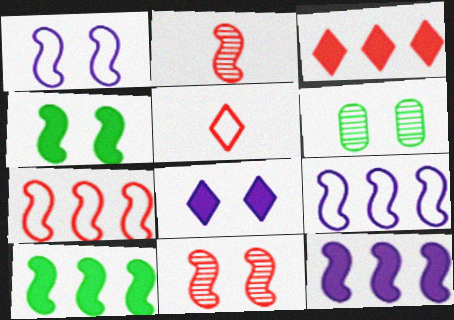[[1, 2, 10], 
[1, 4, 11], 
[2, 4, 9], 
[5, 6, 12]]